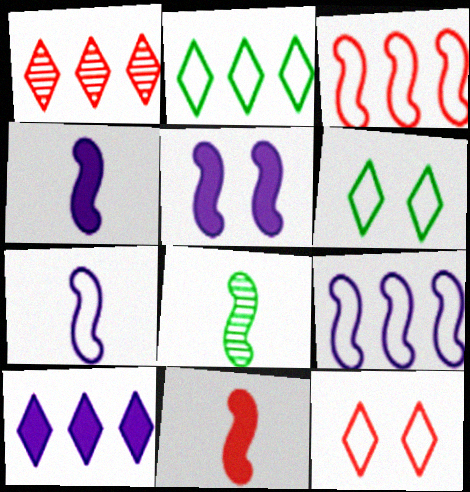[[1, 2, 10], 
[3, 5, 8], 
[7, 8, 11]]